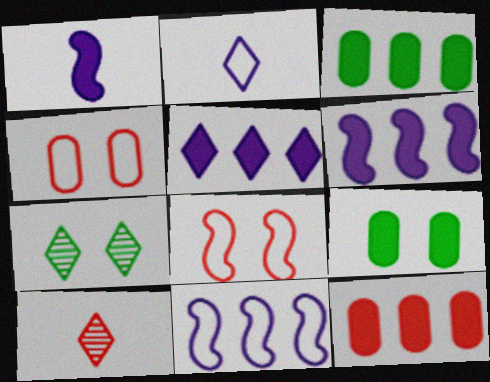[[8, 10, 12], 
[9, 10, 11]]